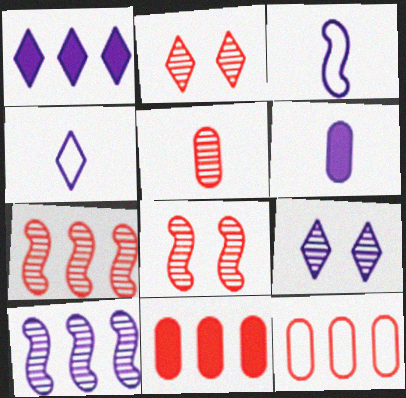[[1, 4, 9], 
[2, 5, 7]]